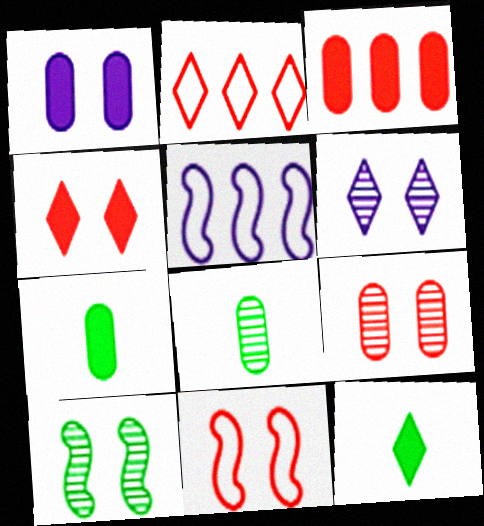[[1, 3, 7], 
[2, 6, 12], 
[4, 5, 8], 
[4, 9, 11], 
[5, 9, 12], 
[6, 9, 10]]